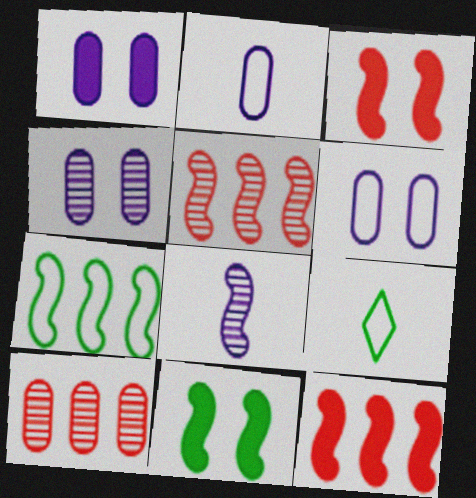[[1, 4, 6], 
[1, 5, 9], 
[3, 7, 8], 
[4, 9, 12]]